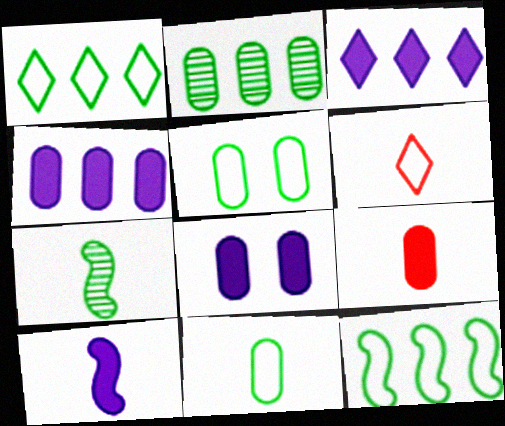[[3, 8, 10]]